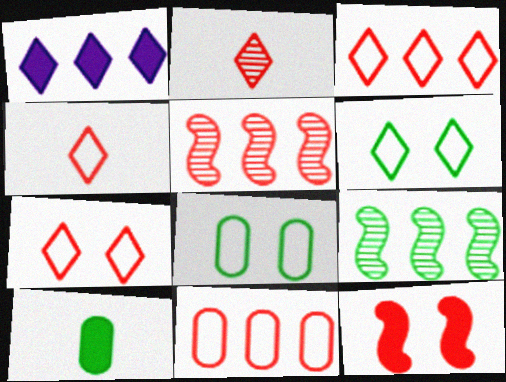[[1, 2, 6], 
[1, 9, 11], 
[1, 10, 12], 
[2, 11, 12], 
[3, 4, 7], 
[6, 9, 10]]